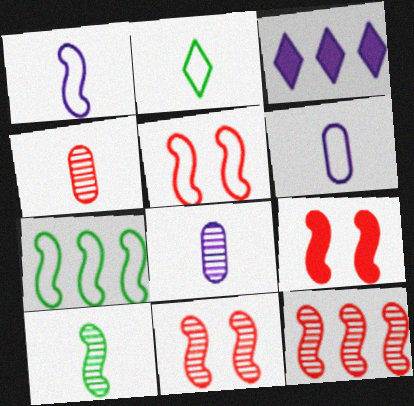[[1, 5, 7], 
[5, 9, 11]]